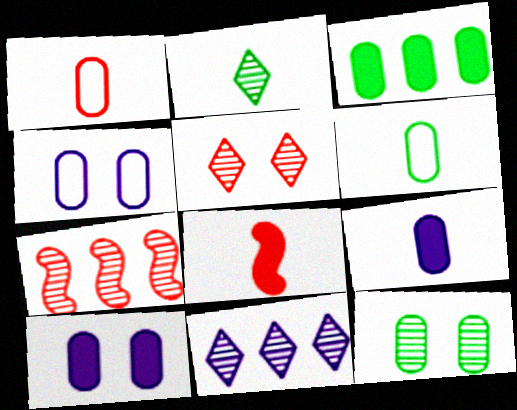[[2, 5, 11], 
[3, 6, 12]]